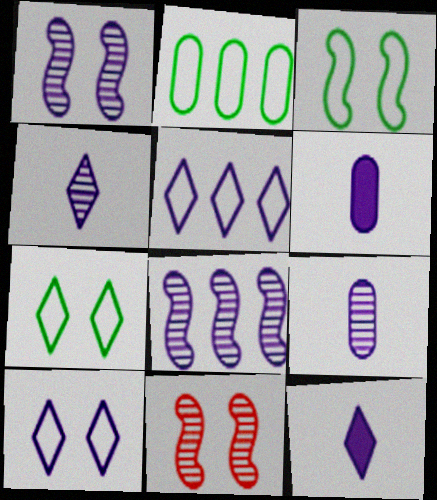[[1, 5, 6], 
[2, 11, 12], 
[6, 8, 10]]